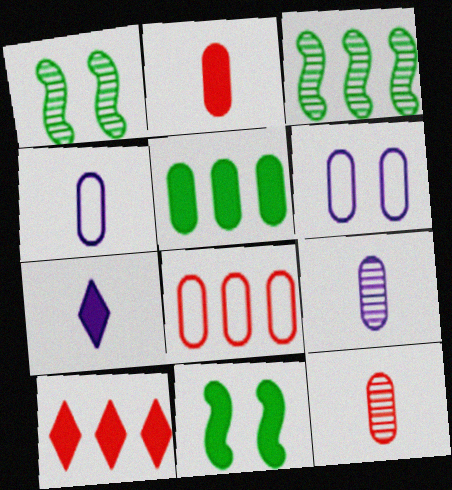[[1, 4, 10], 
[1, 7, 8], 
[5, 6, 12]]